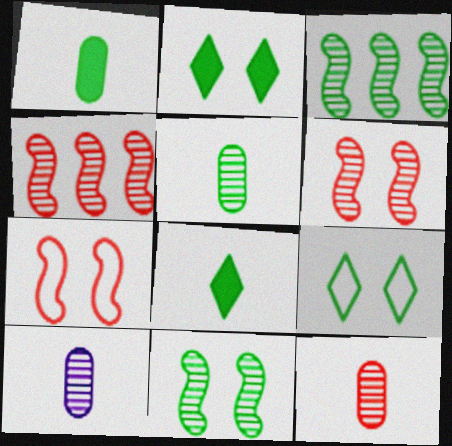[[1, 3, 9], 
[5, 10, 12]]